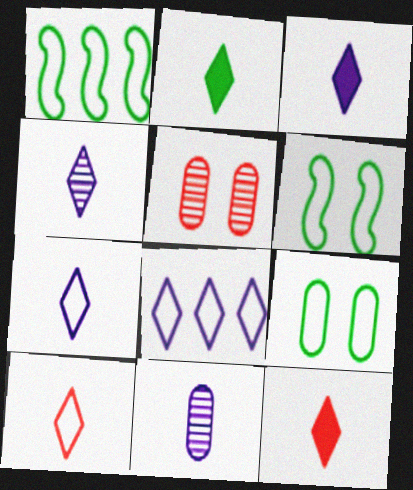[[1, 3, 5], 
[2, 3, 12], 
[2, 4, 10], 
[3, 4, 7]]